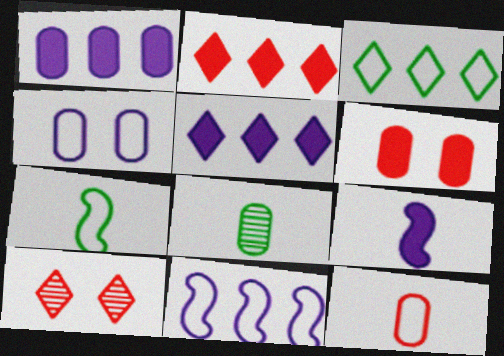[[1, 7, 10]]